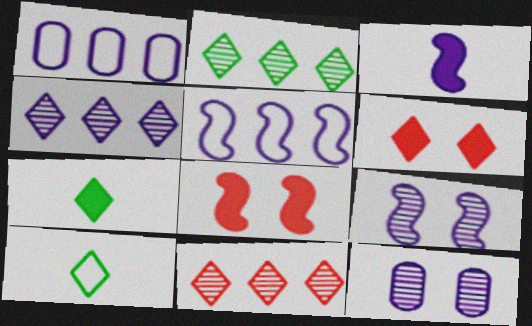[[2, 4, 11], 
[3, 5, 9], 
[4, 6, 10]]